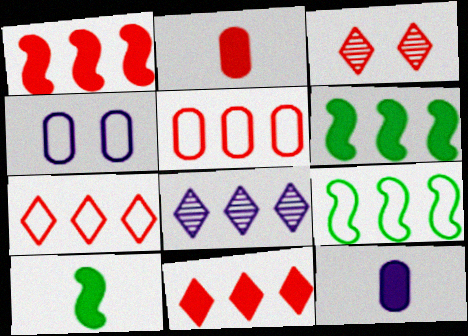[[3, 9, 12], 
[5, 6, 8]]